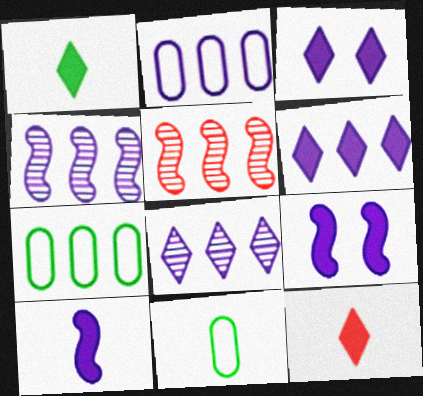[[2, 4, 6], 
[3, 5, 11], 
[5, 6, 7]]